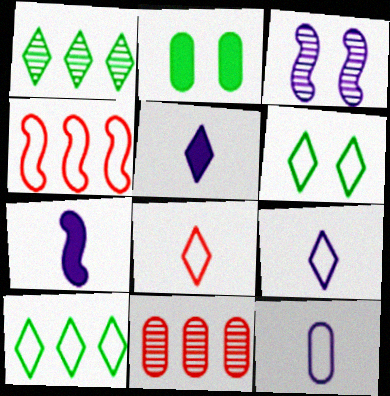[[2, 11, 12], 
[4, 6, 12], 
[6, 7, 11]]